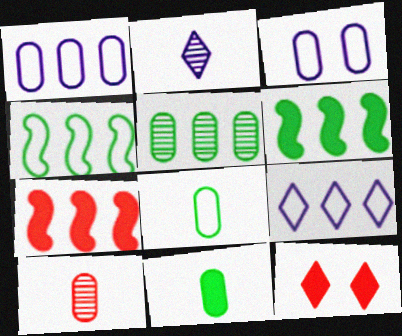[[5, 7, 9]]